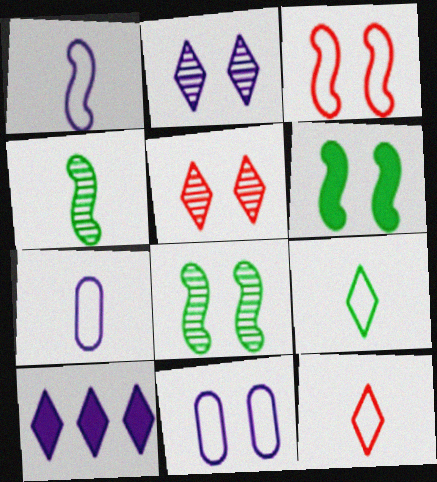[[5, 6, 11], 
[5, 9, 10]]